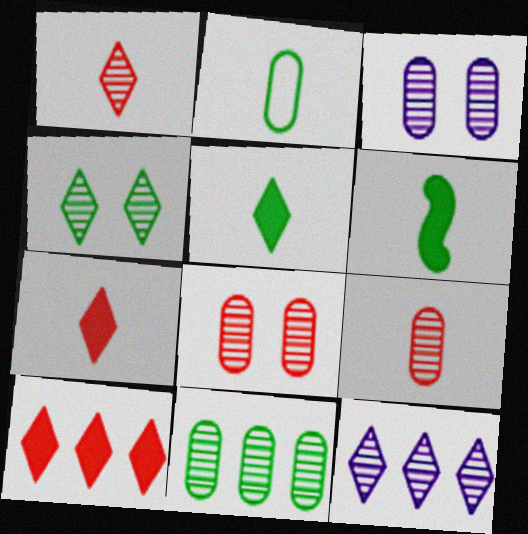[[1, 4, 12], 
[3, 9, 11]]